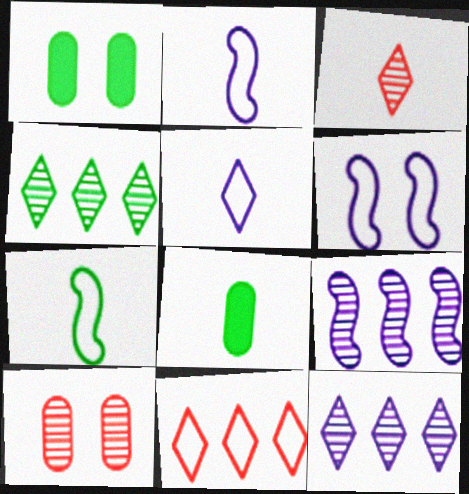[[1, 4, 7], 
[2, 3, 8]]